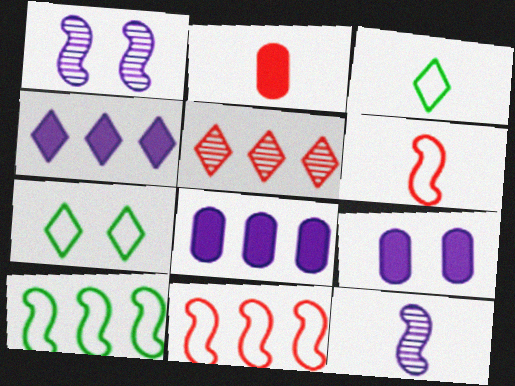[[2, 3, 12], 
[5, 8, 10]]